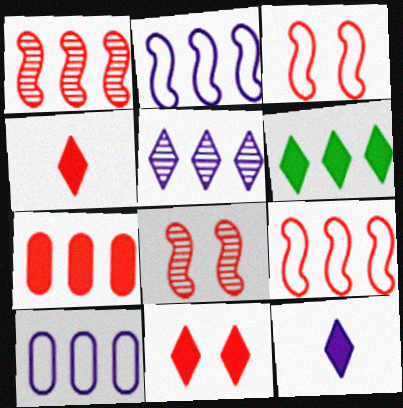[[1, 6, 10], 
[6, 11, 12]]